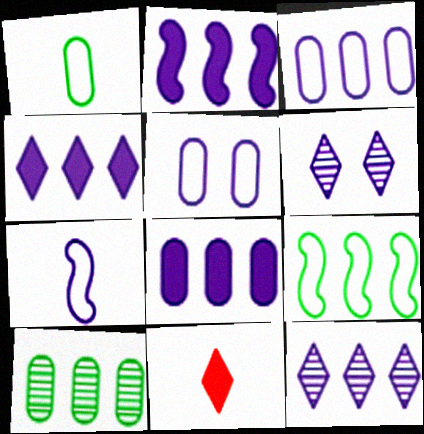[[2, 3, 12], 
[2, 4, 8], 
[6, 7, 8]]